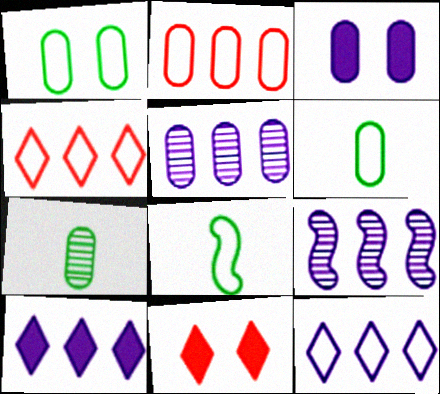[[2, 3, 7], 
[5, 8, 11], 
[6, 9, 11]]